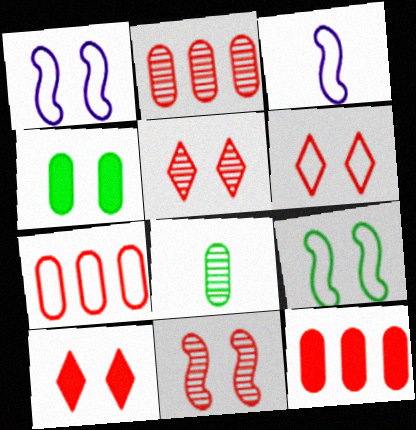[[1, 4, 5], 
[2, 7, 12], 
[5, 6, 10]]